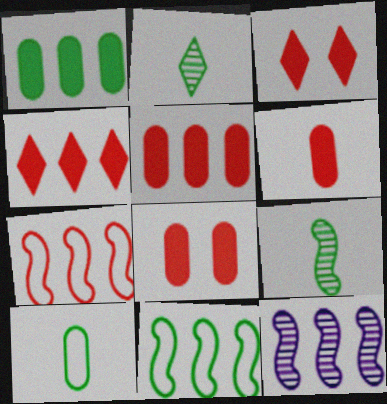[[3, 10, 12], 
[5, 6, 8]]